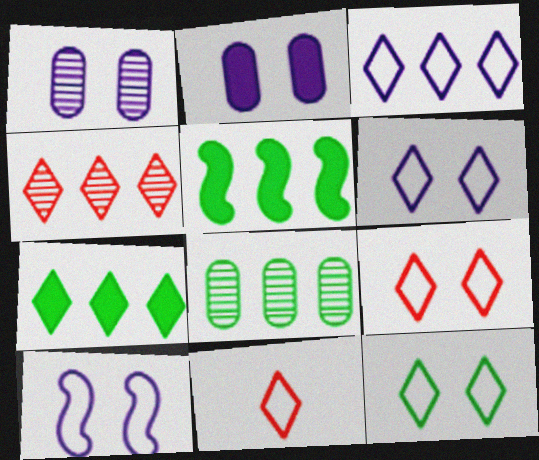[[1, 5, 11], 
[3, 4, 7], 
[3, 11, 12], 
[6, 9, 12]]